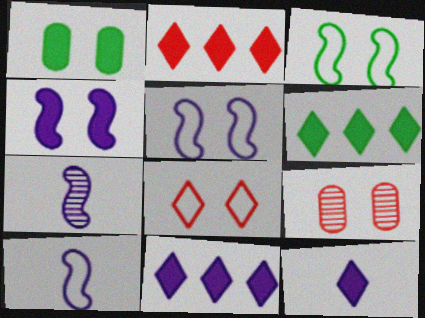[[2, 6, 11], 
[6, 9, 10]]